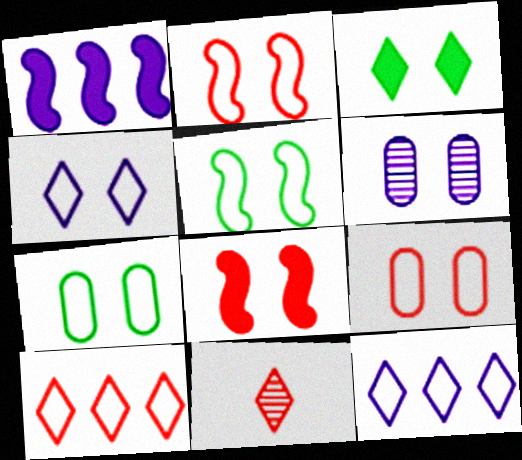[[1, 7, 11], 
[2, 3, 6], 
[2, 4, 7], 
[3, 11, 12], 
[4, 5, 9]]